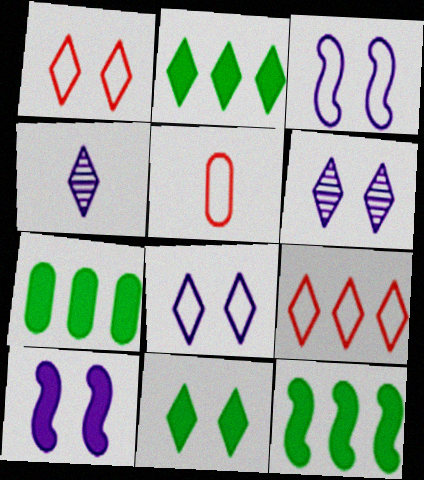[[1, 2, 4], 
[1, 6, 11], 
[2, 7, 12], 
[4, 9, 11], 
[5, 6, 12]]